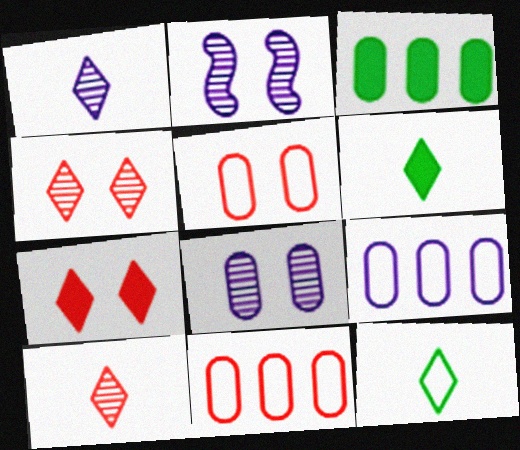[[2, 6, 11]]